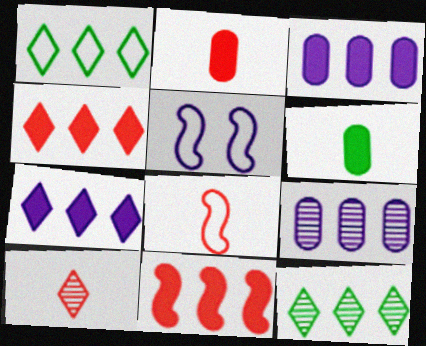[[1, 9, 11], 
[2, 5, 12], 
[2, 8, 10]]